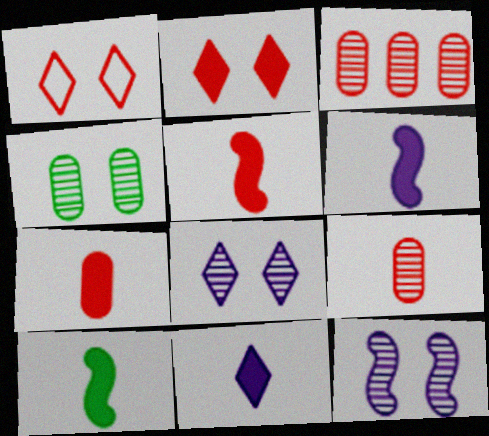[[1, 3, 5], 
[5, 6, 10], 
[7, 10, 11]]